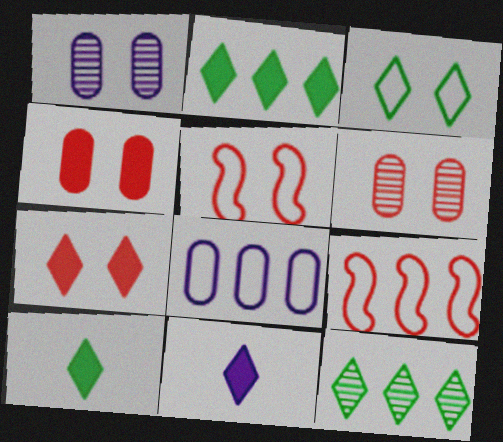[[1, 9, 10], 
[2, 7, 11], 
[3, 10, 12], 
[5, 6, 7]]